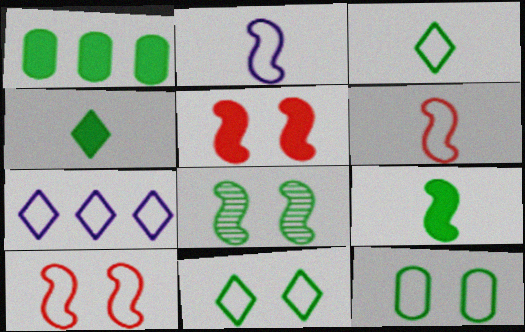[[1, 3, 8], 
[6, 7, 12]]